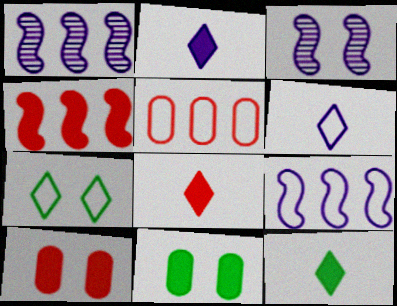[[2, 4, 11], 
[2, 8, 12], 
[3, 5, 12], 
[3, 7, 10], 
[4, 8, 10]]